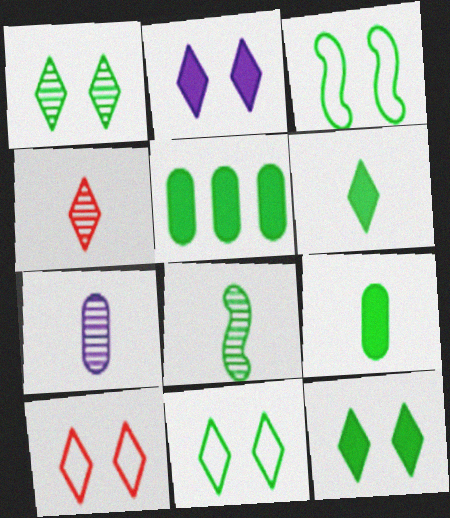[[1, 2, 10], 
[1, 11, 12], 
[4, 7, 8], 
[5, 8, 11]]